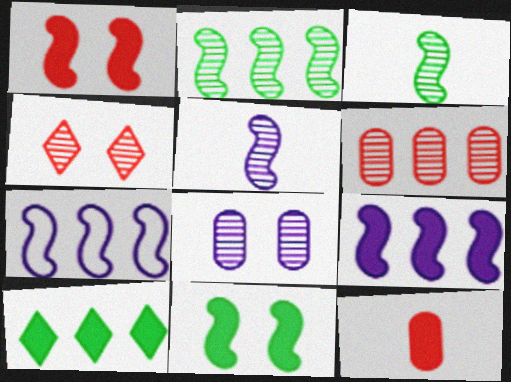[[1, 3, 7], 
[6, 7, 10]]